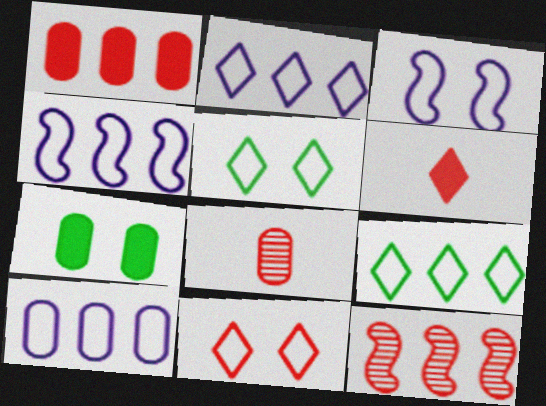[[2, 4, 10], 
[7, 8, 10]]